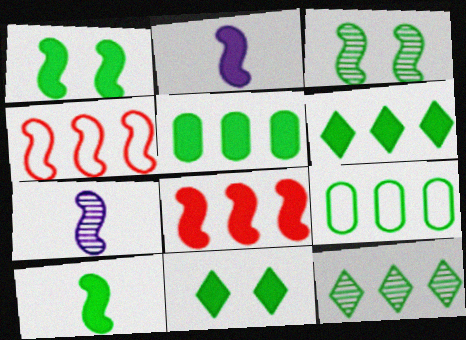[[1, 2, 8], 
[1, 4, 7], 
[2, 3, 4], 
[5, 10, 11]]